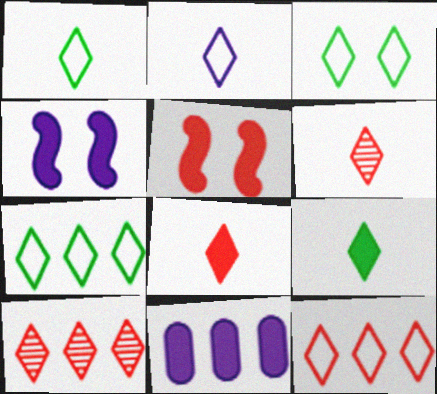[[1, 3, 7], 
[2, 3, 12], 
[2, 6, 9], 
[5, 9, 11]]